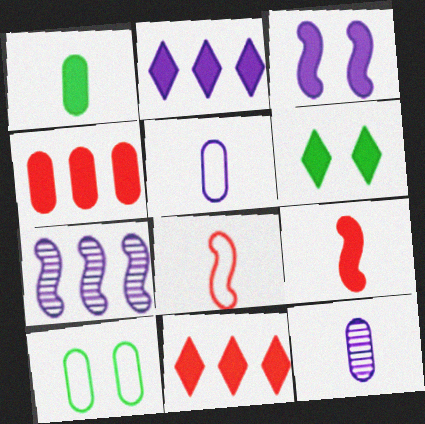[[1, 3, 11], 
[4, 10, 12]]